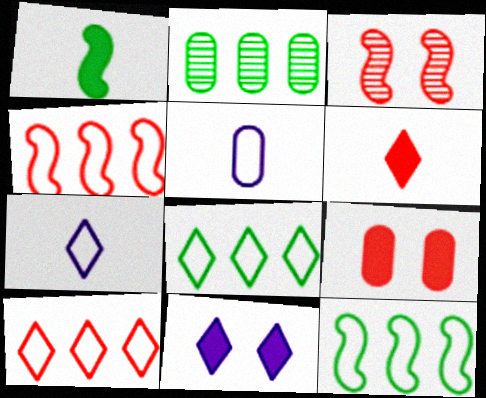[[2, 5, 9]]